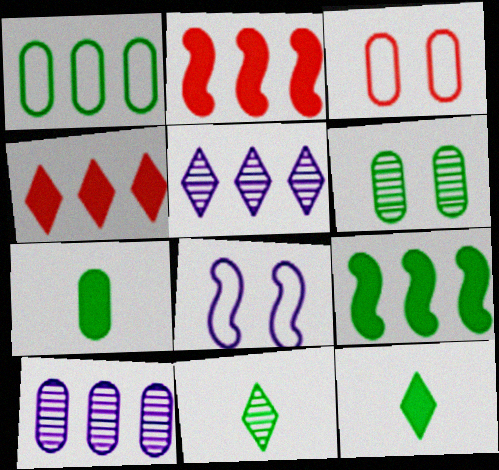[[1, 2, 5], 
[1, 6, 7], 
[3, 7, 10]]